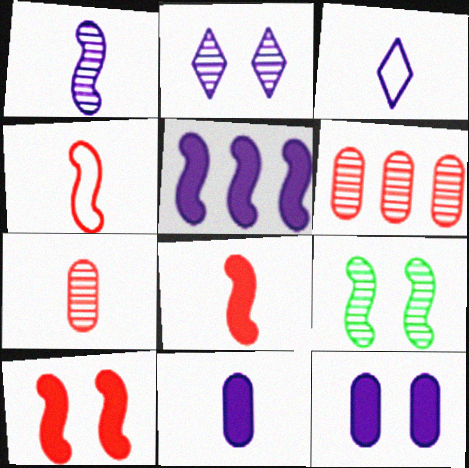[[1, 3, 11], 
[4, 5, 9]]